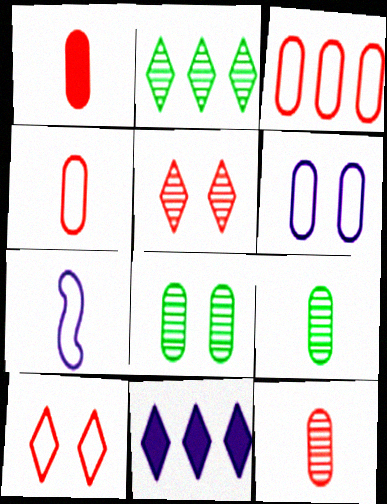[[1, 4, 12]]